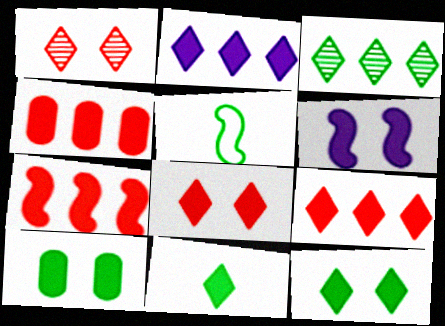[[2, 8, 11], 
[3, 5, 10], 
[4, 6, 11], 
[4, 7, 9], 
[6, 8, 10]]